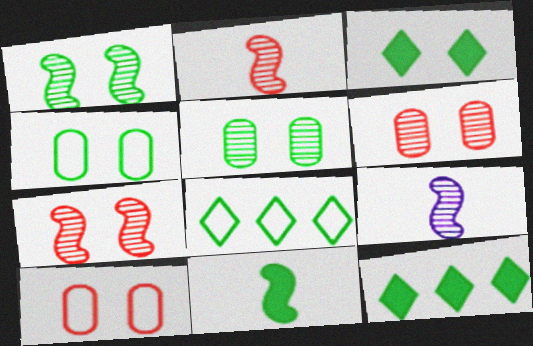[[1, 3, 4], 
[5, 8, 11], 
[9, 10, 12]]